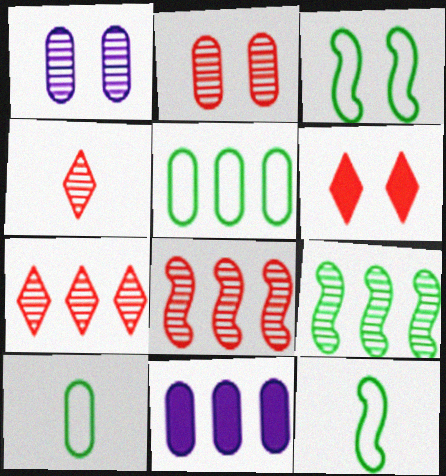[[1, 3, 6], 
[1, 4, 9], 
[2, 4, 8], 
[2, 10, 11], 
[3, 4, 11]]